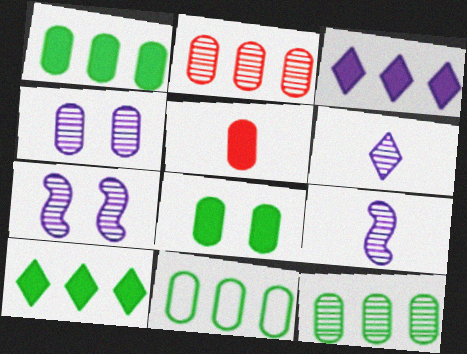[[1, 11, 12], 
[4, 5, 11]]